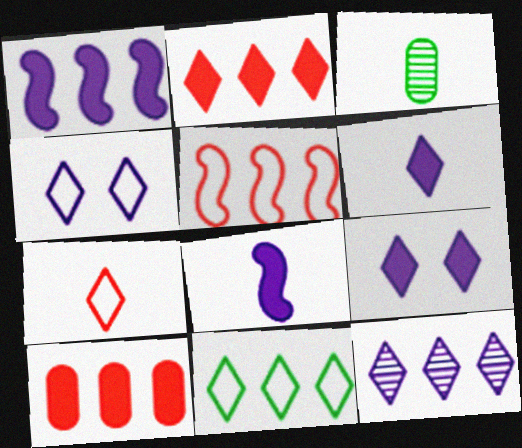[[2, 11, 12], 
[3, 5, 9], 
[3, 7, 8], 
[4, 6, 12], 
[4, 7, 11]]